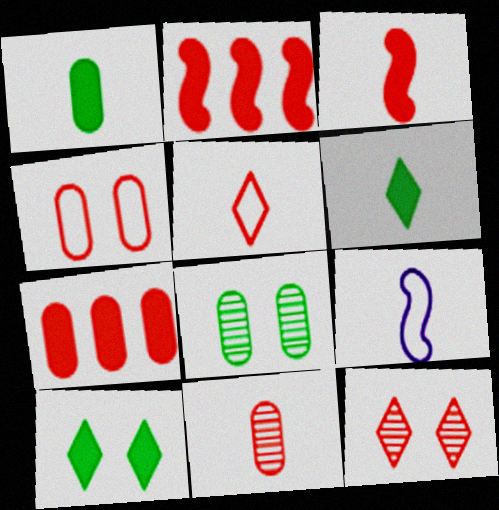[[3, 5, 11], 
[4, 7, 11], 
[6, 9, 11]]